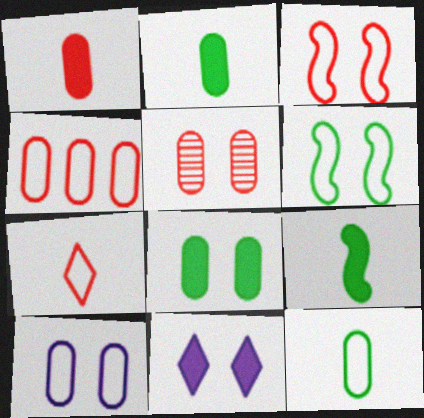[[1, 4, 5], 
[3, 4, 7], 
[4, 10, 12], 
[5, 6, 11], 
[5, 8, 10]]